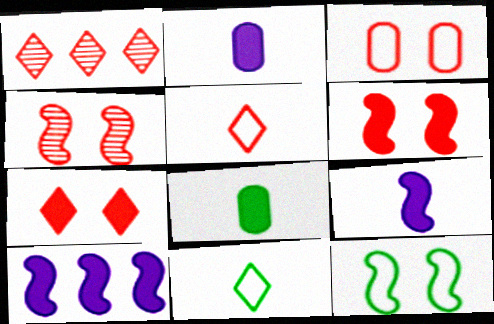[[1, 2, 12], 
[1, 5, 7], 
[3, 4, 7], 
[7, 8, 10]]